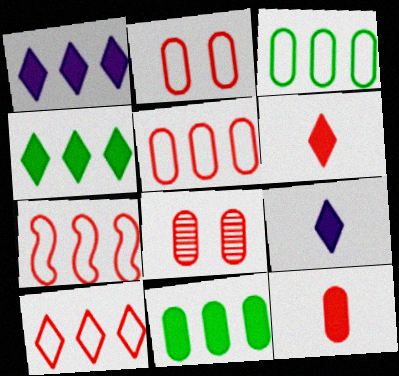[[5, 7, 10], 
[5, 8, 12], 
[6, 7, 8]]